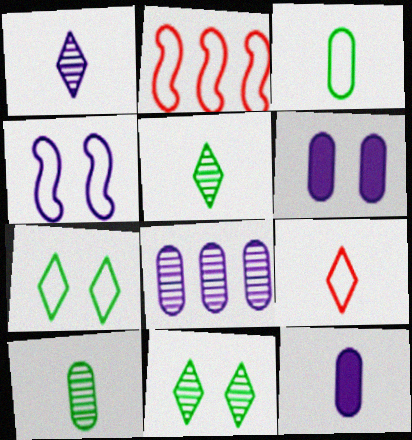[[2, 5, 6], 
[2, 11, 12]]